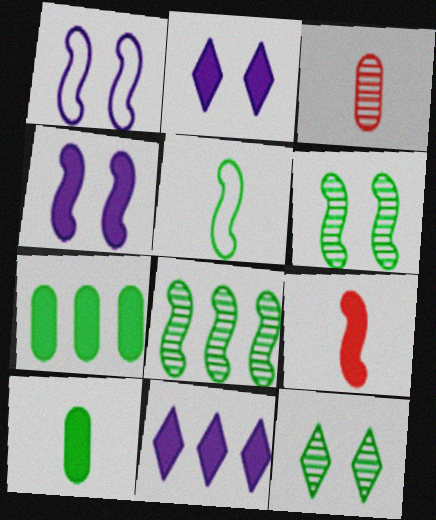[[1, 8, 9], 
[2, 7, 9], 
[5, 7, 12]]